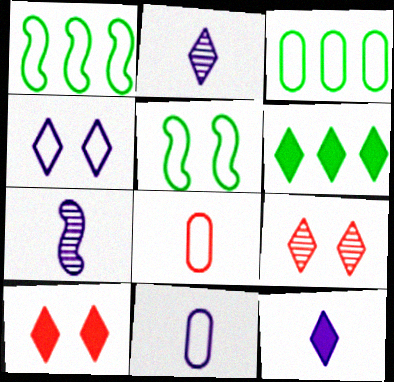[[1, 4, 8], 
[3, 7, 10], 
[6, 10, 12], 
[7, 11, 12]]